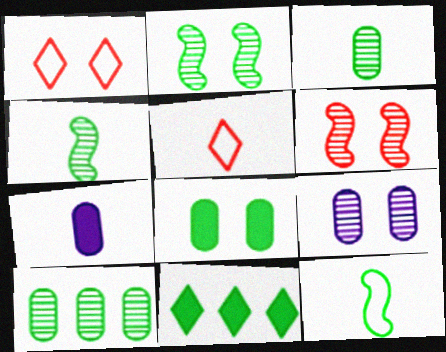[[4, 5, 7]]